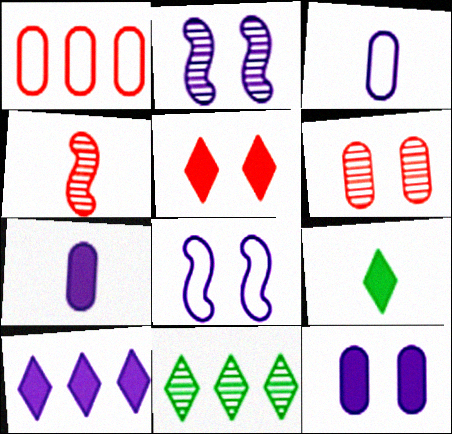[[1, 2, 9], 
[1, 4, 5], 
[2, 3, 10], 
[3, 4, 9], 
[5, 9, 10]]